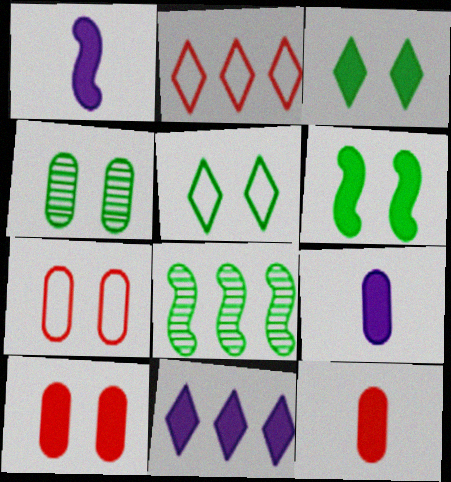[[1, 2, 4], 
[4, 5, 6], 
[6, 11, 12]]